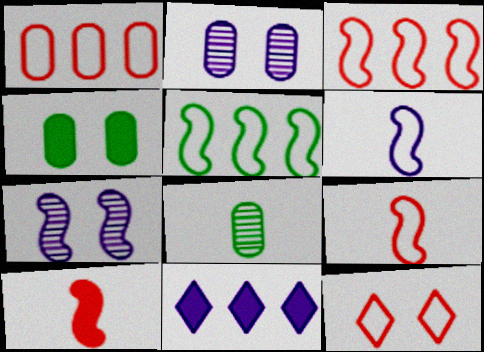[[1, 9, 12], 
[2, 6, 11], 
[4, 7, 12], 
[4, 10, 11], 
[5, 7, 10]]